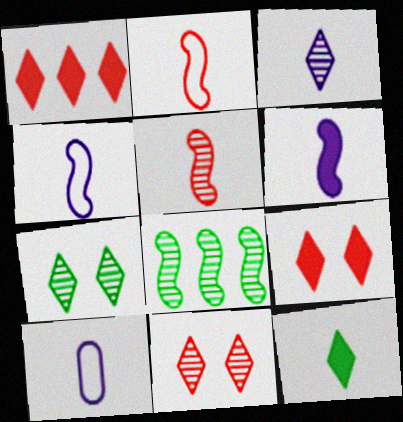[[3, 6, 10], 
[5, 10, 12], 
[8, 9, 10]]